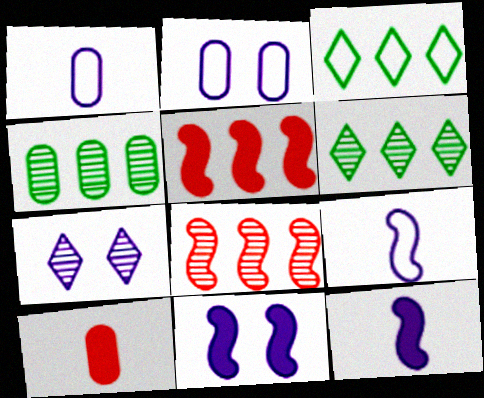[[2, 4, 10], 
[2, 7, 11]]